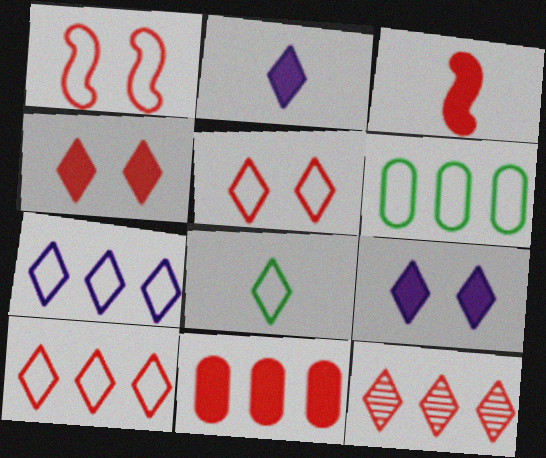[[3, 4, 11], 
[5, 7, 8], 
[8, 9, 12]]